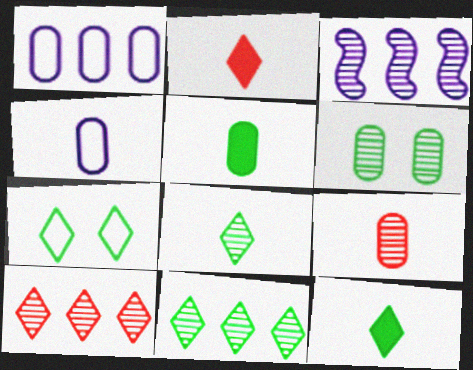[[4, 5, 9], 
[7, 11, 12]]